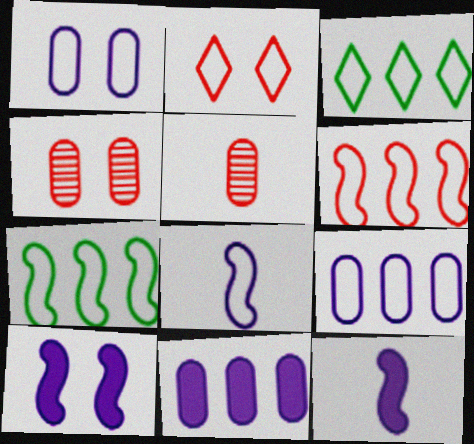[[3, 4, 12], 
[3, 5, 10], 
[3, 6, 9]]